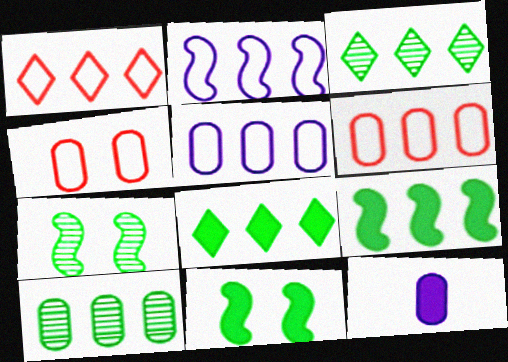[[1, 7, 12], 
[4, 10, 12]]